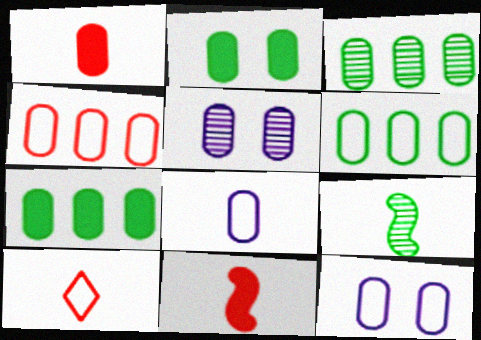[[1, 3, 12], 
[1, 5, 6], 
[3, 6, 7]]